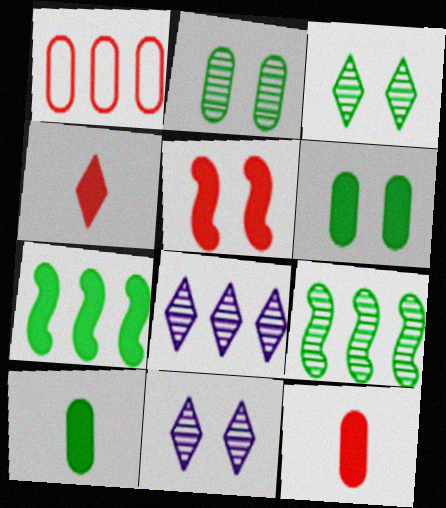[[1, 7, 8]]